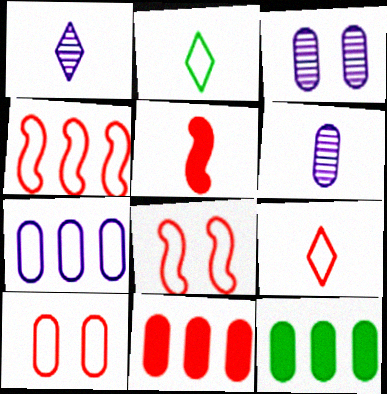[[1, 8, 12], 
[2, 5, 6], 
[2, 7, 8], 
[4, 9, 10], 
[6, 10, 12]]